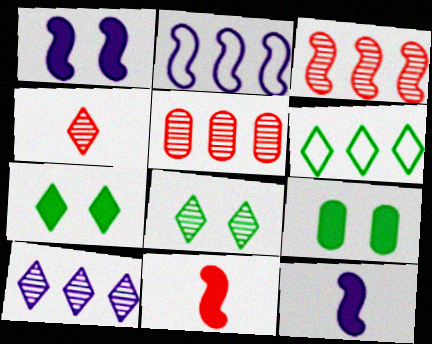[[2, 4, 9], 
[4, 8, 10]]